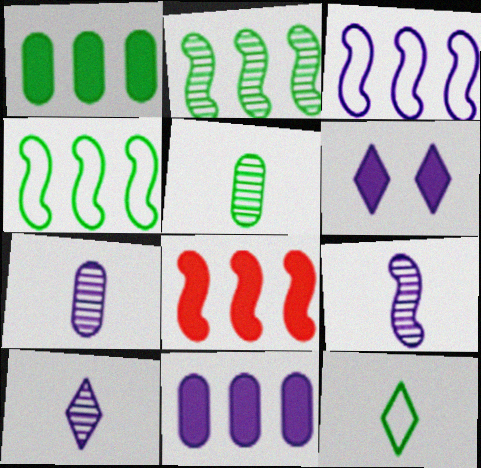[[2, 3, 8], 
[3, 6, 7], 
[7, 9, 10]]